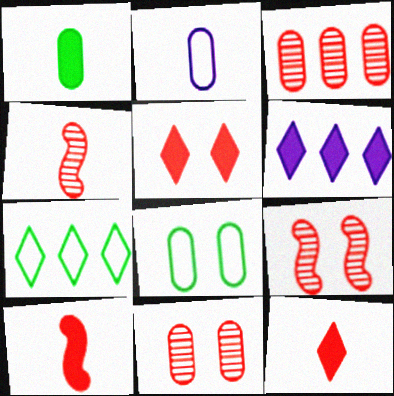[[4, 6, 8]]